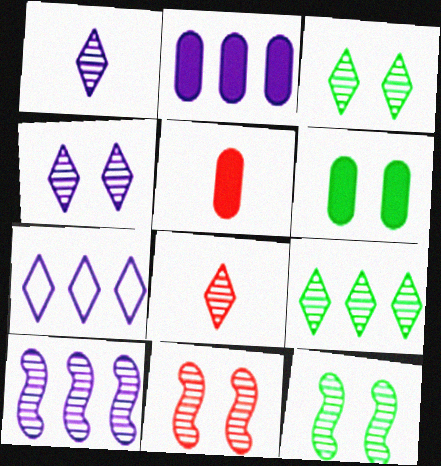[[2, 5, 6], 
[2, 7, 10], 
[4, 8, 9], 
[5, 7, 12]]